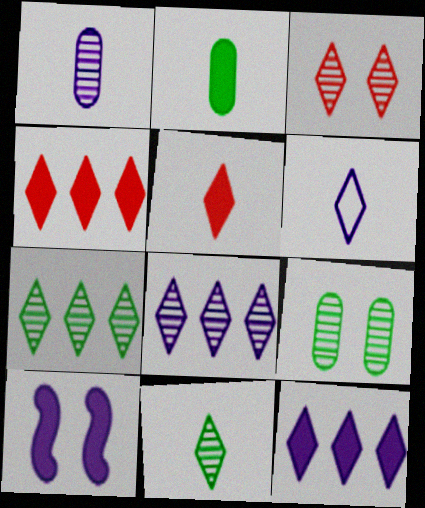[[2, 4, 10], 
[3, 8, 11], 
[5, 6, 11]]